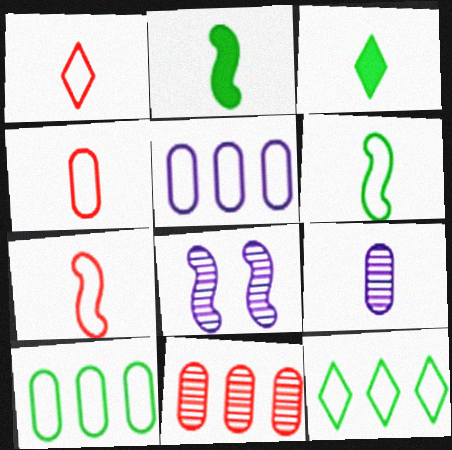[[1, 2, 9], 
[1, 4, 7], 
[3, 7, 9]]